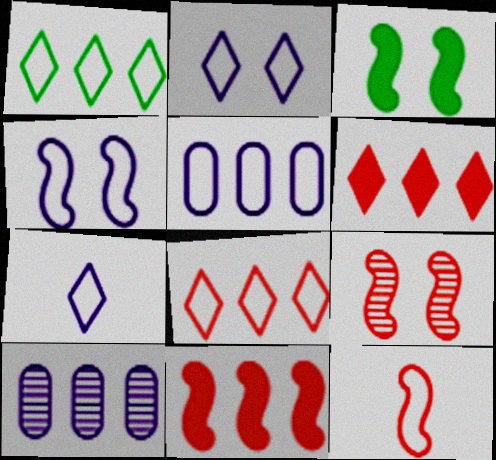[[1, 10, 11], 
[3, 4, 9], 
[4, 5, 7], 
[9, 11, 12]]